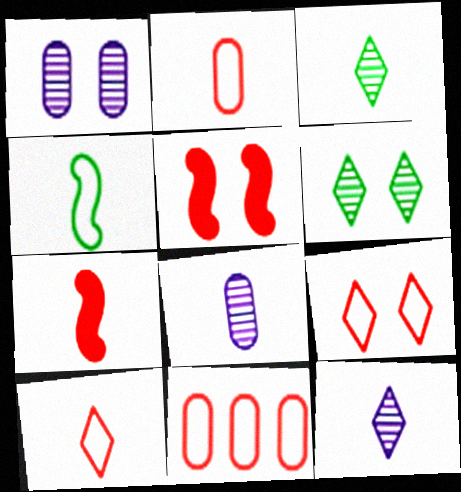[]